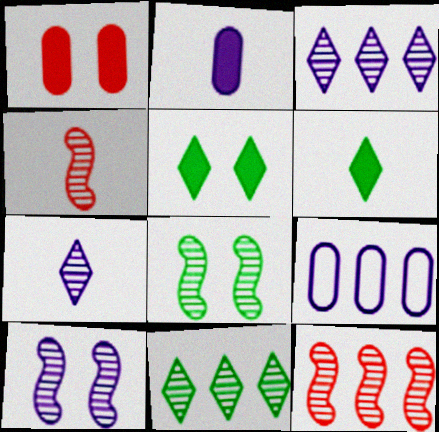[[4, 5, 9]]